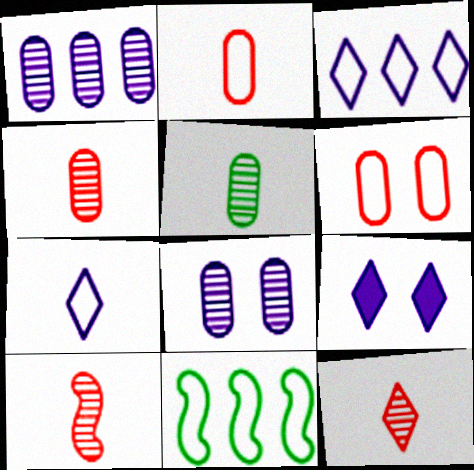[[4, 9, 11], 
[4, 10, 12], 
[6, 7, 11]]